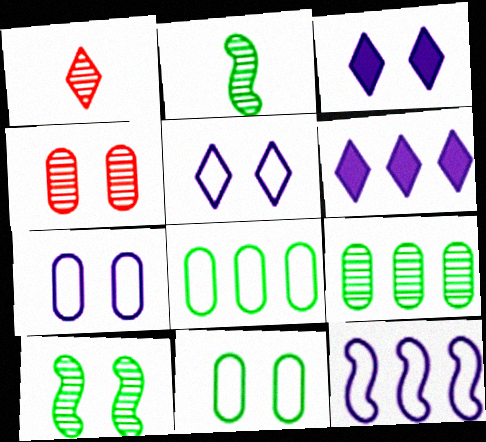[]